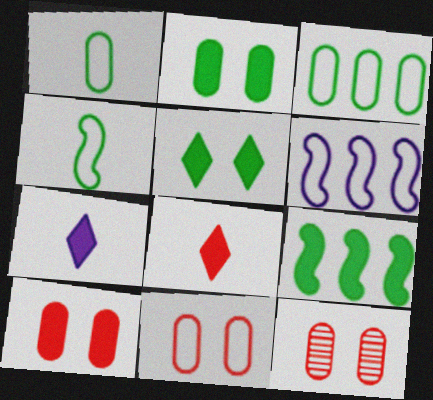[[7, 9, 10], 
[10, 11, 12]]